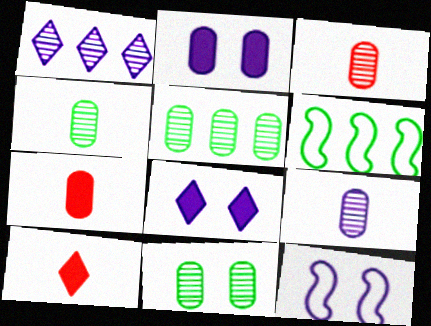[[3, 4, 9], 
[3, 6, 8], 
[4, 5, 11], 
[5, 10, 12]]